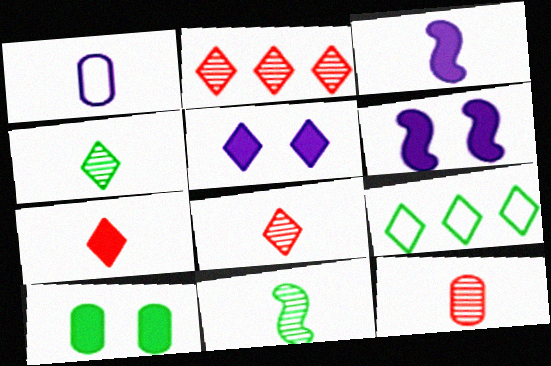[[1, 7, 11], 
[5, 8, 9], 
[6, 9, 12], 
[9, 10, 11]]